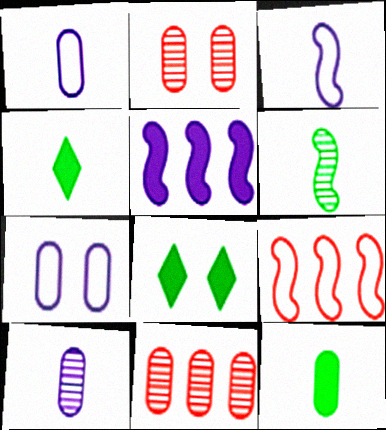[[3, 8, 11], 
[7, 11, 12], 
[8, 9, 10]]